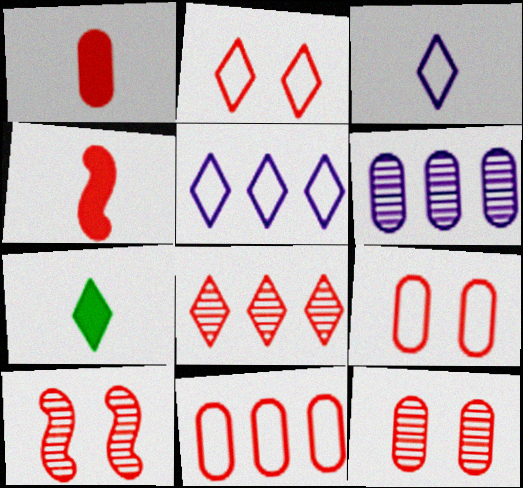[[1, 11, 12], 
[4, 8, 9]]